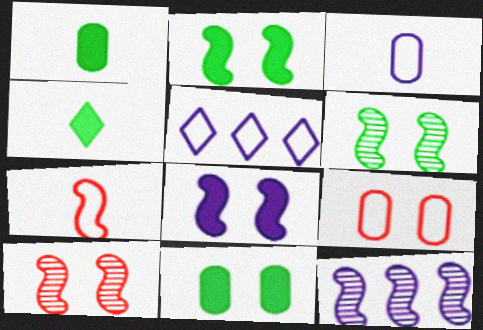[[1, 5, 10], 
[2, 7, 12], 
[4, 9, 12]]